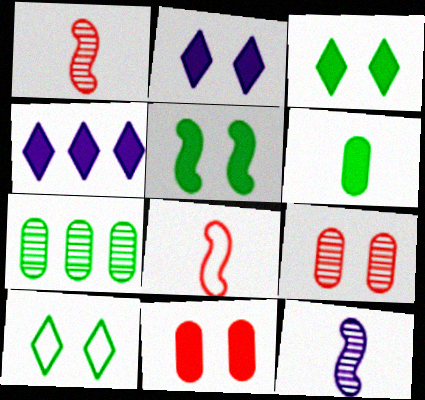[[2, 5, 11], 
[2, 7, 8]]